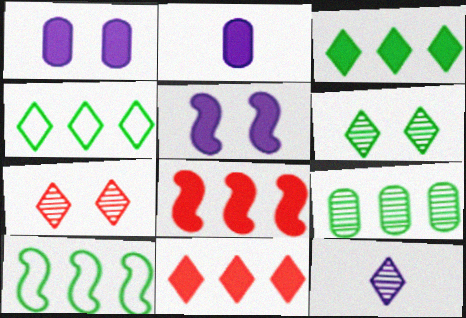[[2, 7, 10], 
[3, 9, 10]]